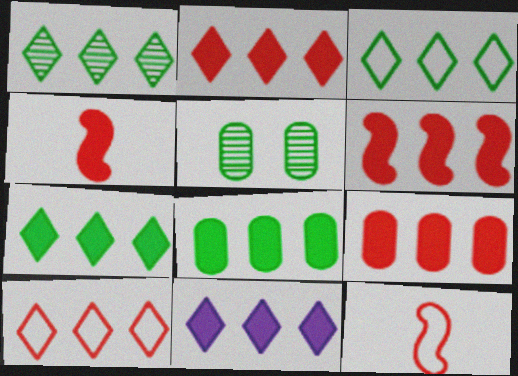[[1, 3, 7], 
[1, 10, 11], 
[2, 6, 9], 
[2, 7, 11], 
[5, 11, 12], 
[6, 8, 11]]